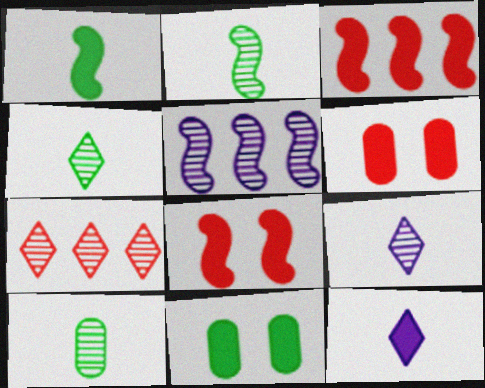[[2, 4, 10], 
[3, 11, 12]]